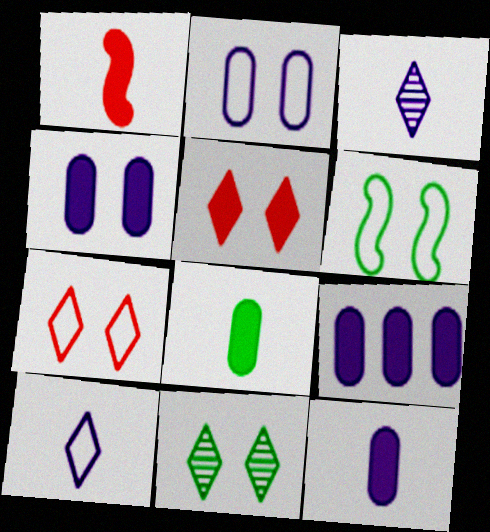[[2, 6, 7], 
[4, 9, 12]]